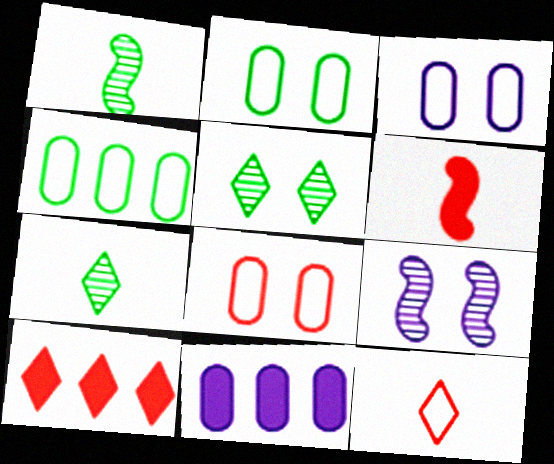[[1, 3, 10], 
[2, 3, 8]]